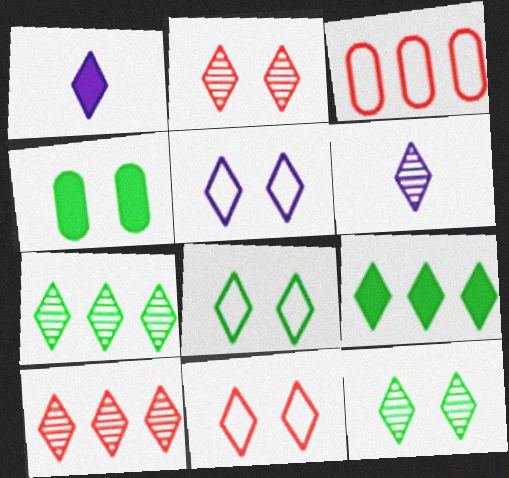[[1, 7, 11], 
[1, 8, 10], 
[2, 6, 7], 
[5, 8, 11], 
[6, 9, 11], 
[6, 10, 12]]